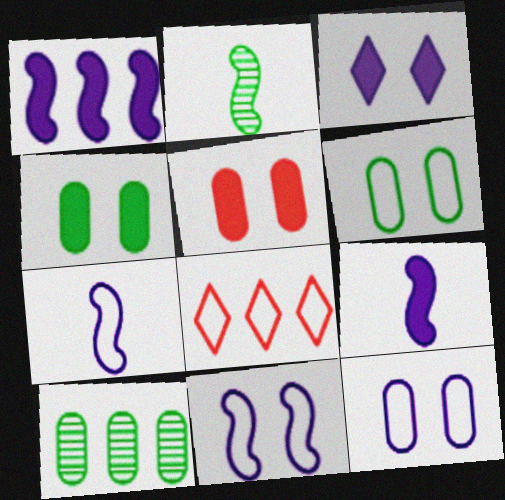[[1, 8, 10], 
[6, 7, 8]]